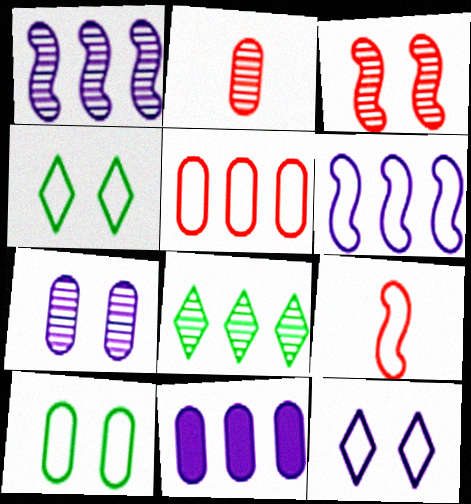[[2, 10, 11]]